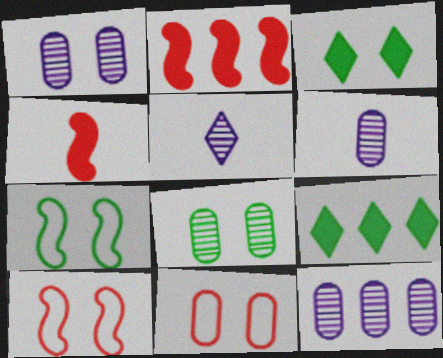[[1, 3, 10], 
[1, 6, 12], 
[3, 7, 8], 
[6, 9, 10]]